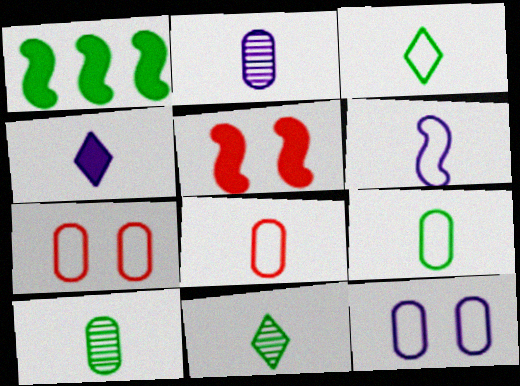[[2, 4, 6], 
[3, 6, 8]]